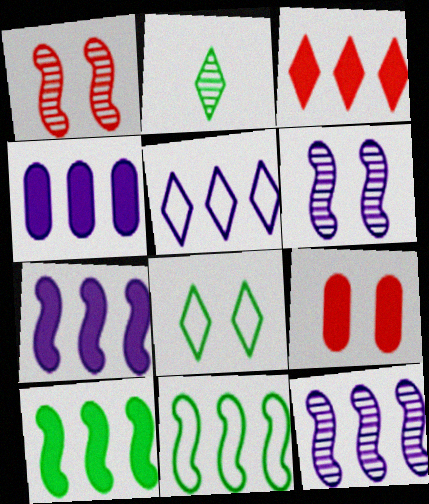[[3, 4, 10], 
[4, 5, 12], 
[6, 8, 9]]